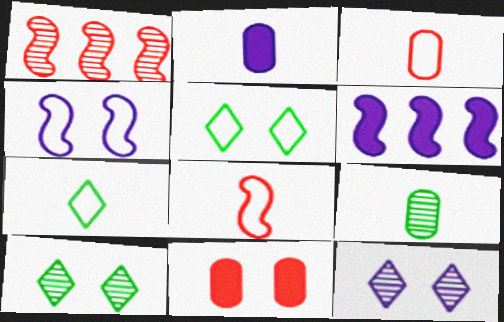[[1, 2, 5], 
[1, 9, 12], 
[2, 3, 9], 
[3, 6, 10], 
[4, 10, 11]]